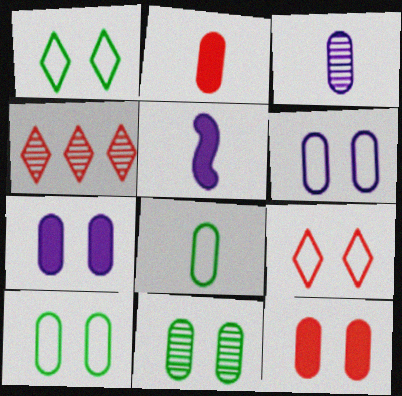[[2, 3, 8], 
[4, 5, 10], 
[6, 11, 12]]